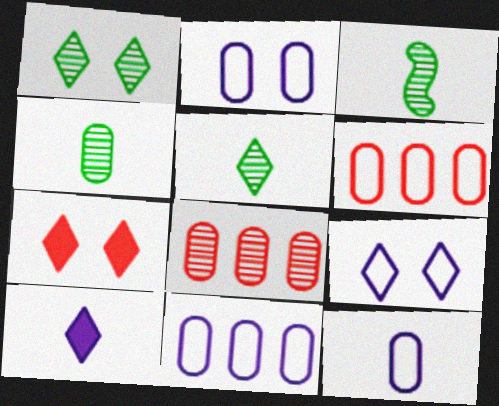[[1, 7, 9], 
[2, 11, 12], 
[3, 4, 5], 
[3, 7, 11]]